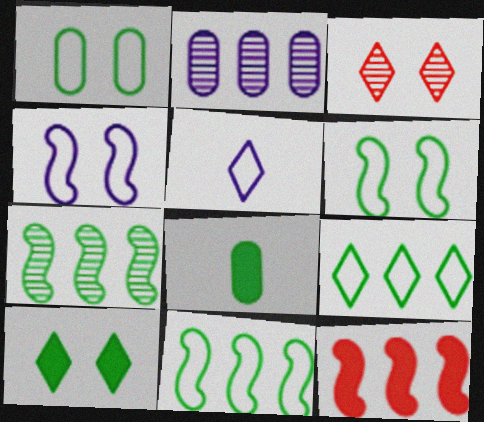[[2, 9, 12]]